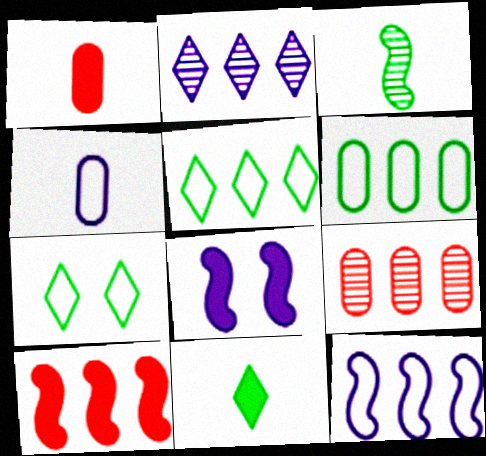[[2, 4, 8], 
[2, 6, 10]]